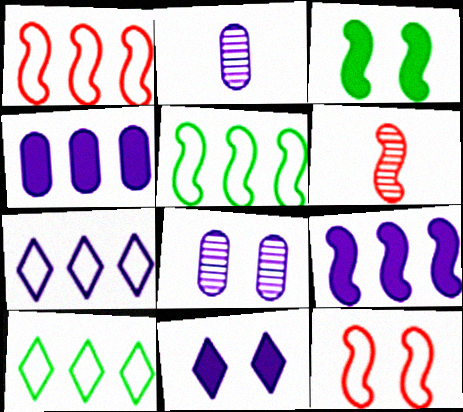[]